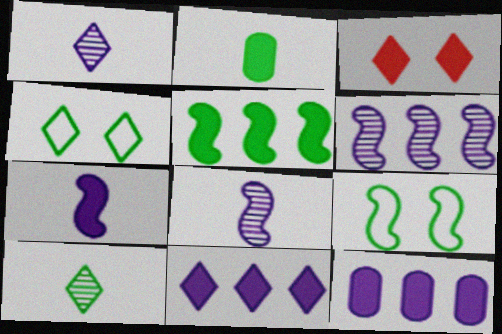[]